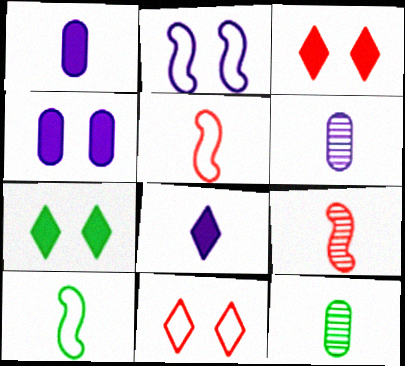[[5, 8, 12]]